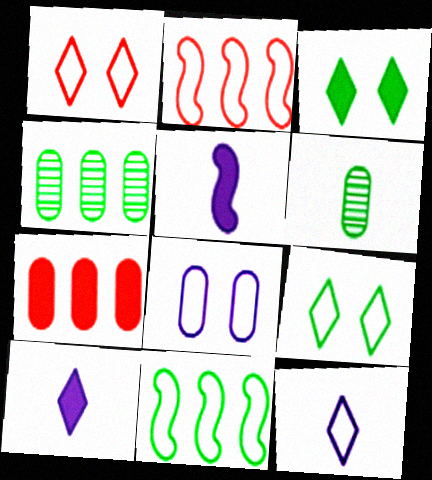[[1, 4, 5], 
[3, 5, 7], 
[3, 6, 11], 
[6, 7, 8]]